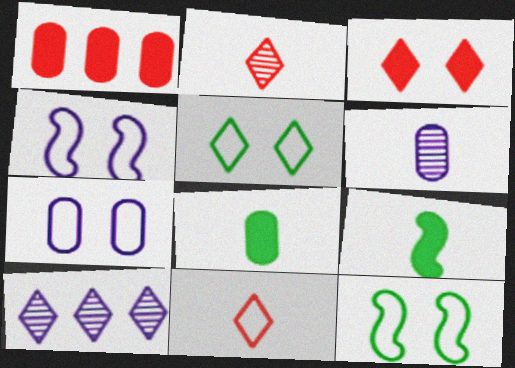[[6, 9, 11]]